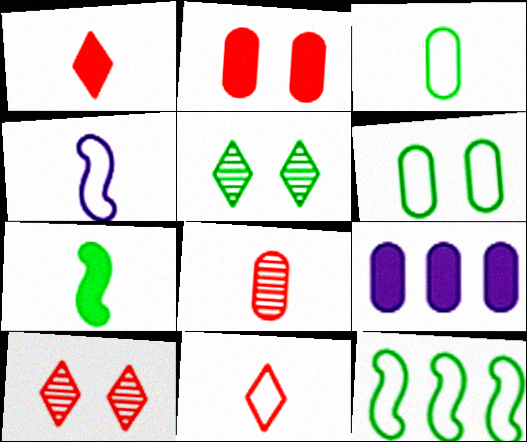[[3, 4, 11], 
[6, 8, 9]]